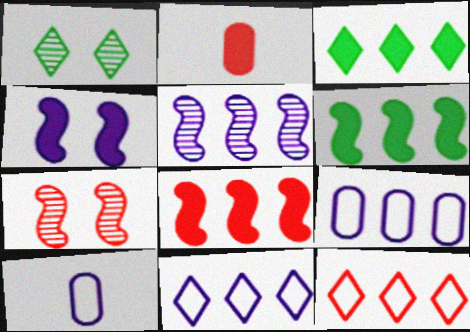[[1, 8, 10], 
[2, 3, 4], 
[2, 7, 12], 
[3, 7, 10]]